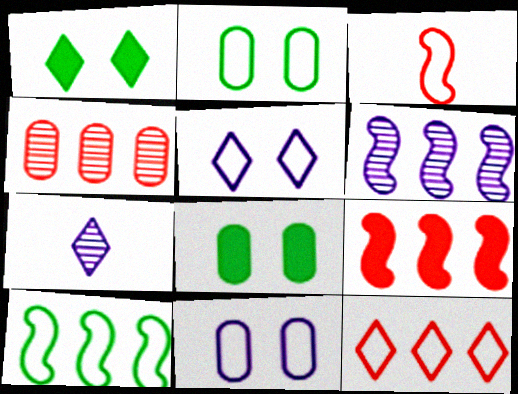[[1, 7, 12], 
[2, 7, 9], 
[4, 9, 12], 
[6, 9, 10]]